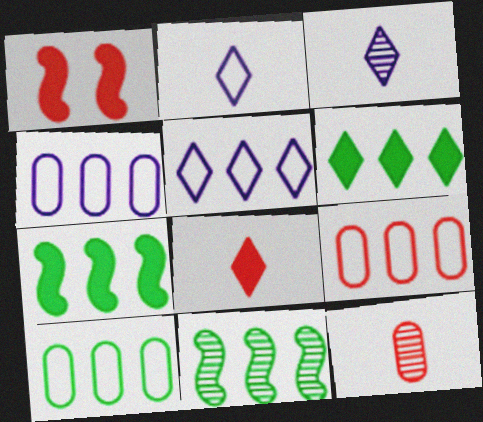[[1, 3, 10], 
[4, 9, 10], 
[6, 10, 11]]